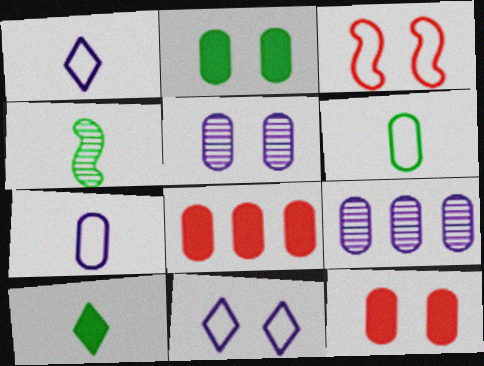[[3, 9, 10], 
[4, 6, 10], 
[4, 8, 11], 
[5, 6, 8], 
[6, 9, 12]]